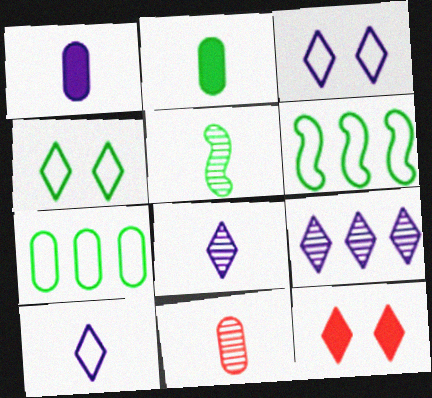[[5, 8, 11]]